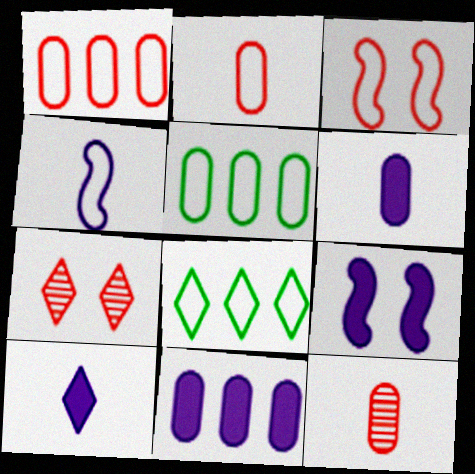[[7, 8, 10], 
[8, 9, 12], 
[9, 10, 11]]